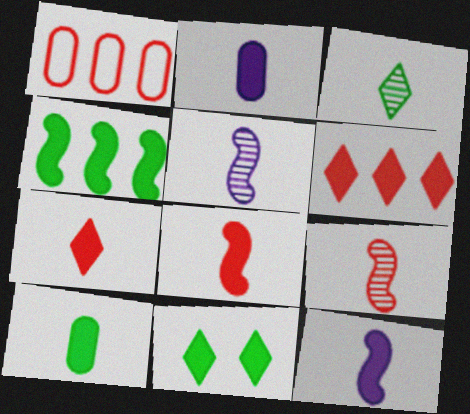[[1, 5, 11], 
[4, 10, 11], 
[7, 10, 12]]